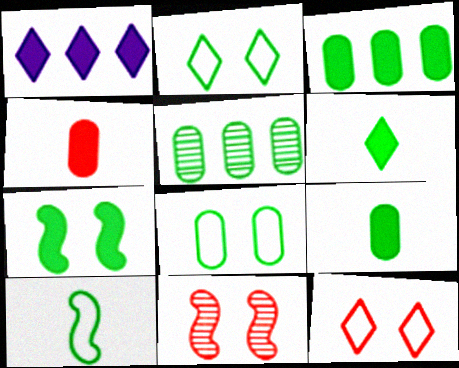[[1, 4, 7], 
[3, 6, 7], 
[5, 8, 9]]